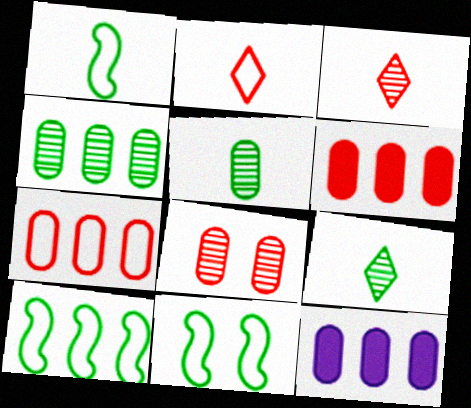[[1, 10, 11], 
[3, 11, 12], 
[4, 7, 12]]